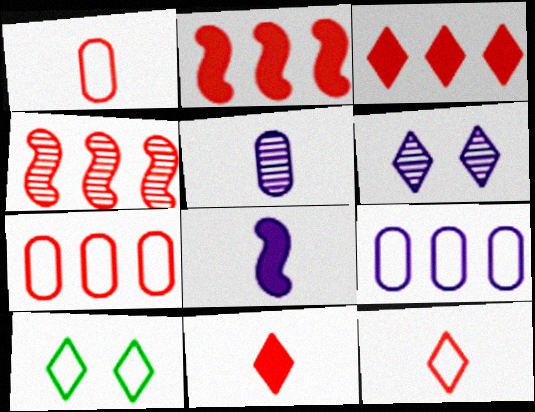[[2, 5, 10], 
[3, 4, 7], 
[6, 8, 9]]